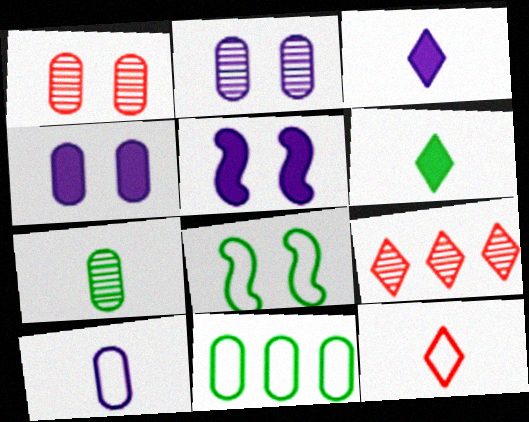[]